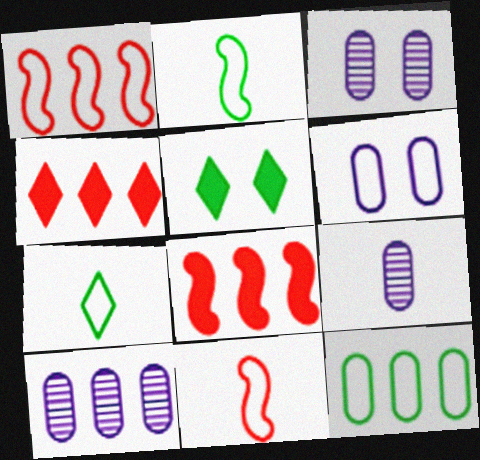[[1, 5, 9], 
[1, 6, 7], 
[2, 3, 4], 
[3, 7, 8], 
[3, 9, 10], 
[5, 10, 11]]